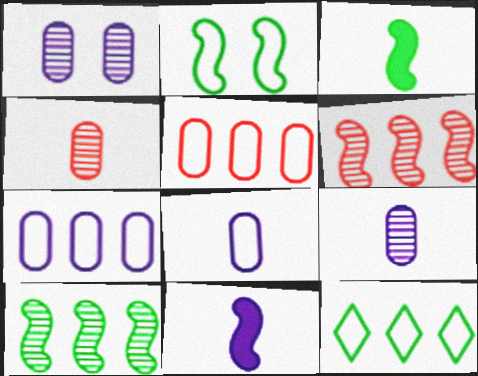[[2, 3, 10], 
[2, 6, 11]]